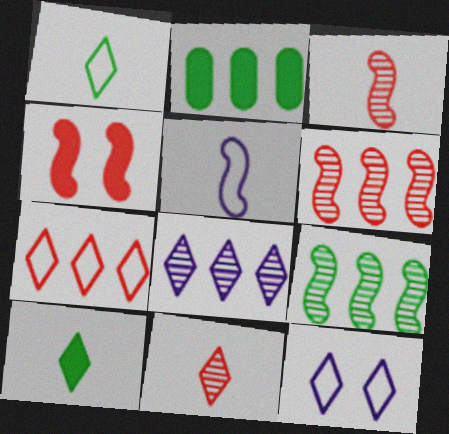[[1, 7, 12], 
[2, 3, 12], 
[4, 5, 9]]